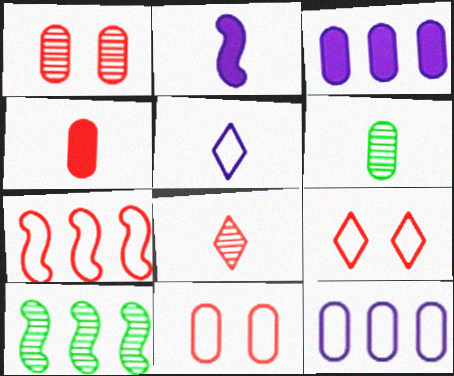[[3, 6, 11]]